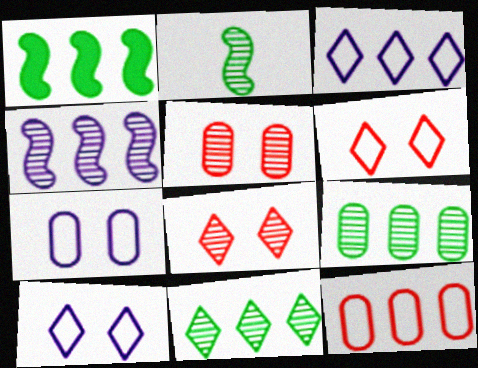[]